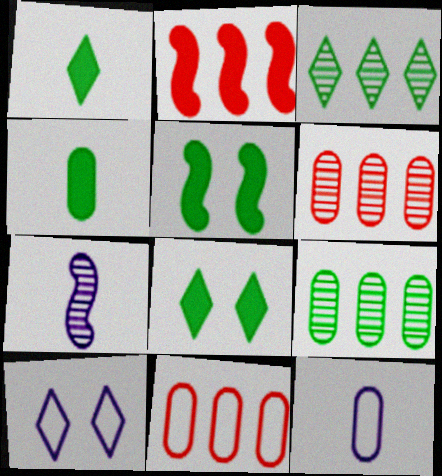[[7, 8, 11]]